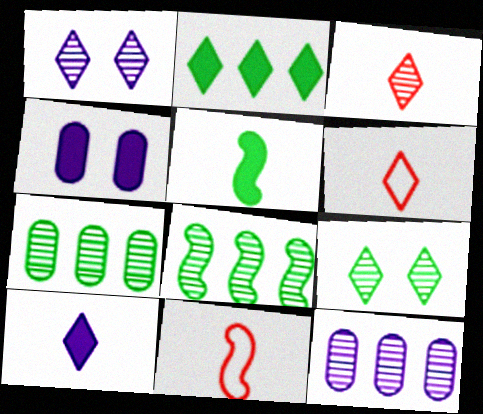[[1, 2, 6], 
[4, 6, 8]]